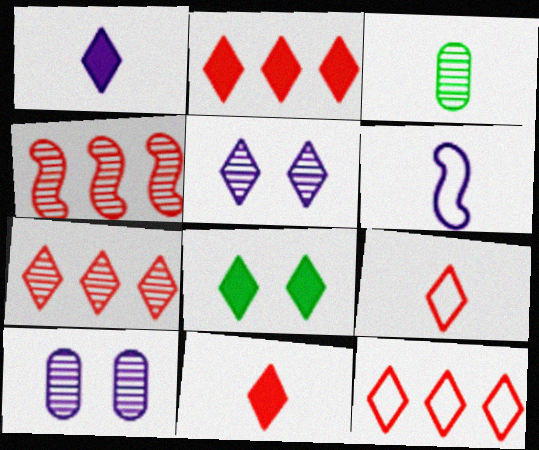[[1, 2, 8], 
[2, 7, 12], 
[3, 4, 5], 
[3, 6, 11]]